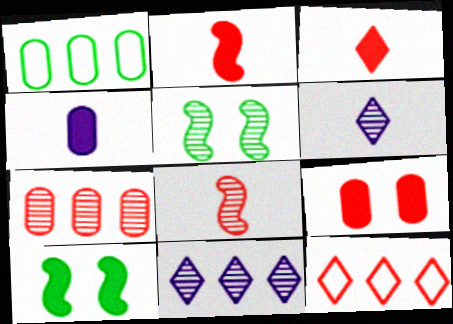[[4, 5, 12], 
[5, 6, 7], 
[8, 9, 12]]